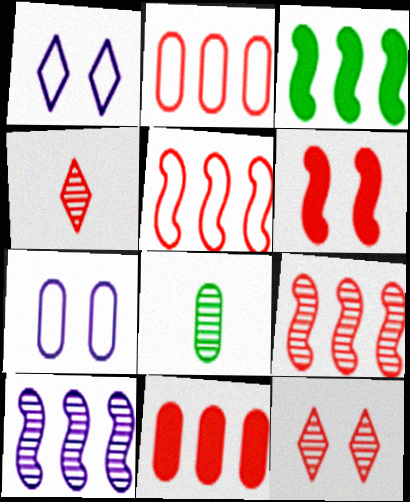[[2, 4, 6], 
[3, 4, 7], 
[3, 5, 10], 
[7, 8, 11], 
[8, 10, 12]]